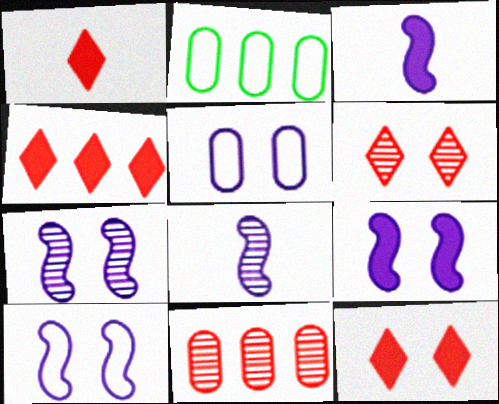[[1, 2, 7], 
[1, 4, 12], 
[2, 3, 6], 
[2, 8, 12], 
[7, 9, 10]]